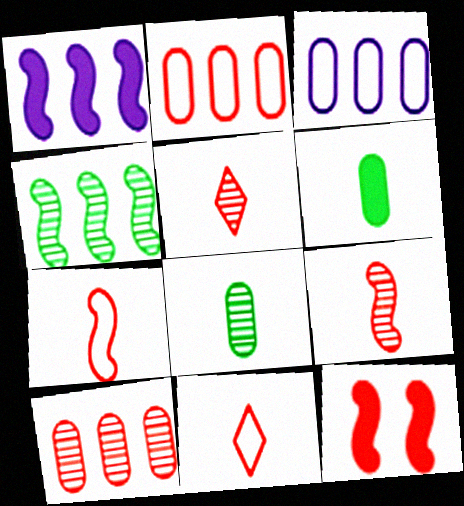[[2, 5, 12], 
[10, 11, 12]]